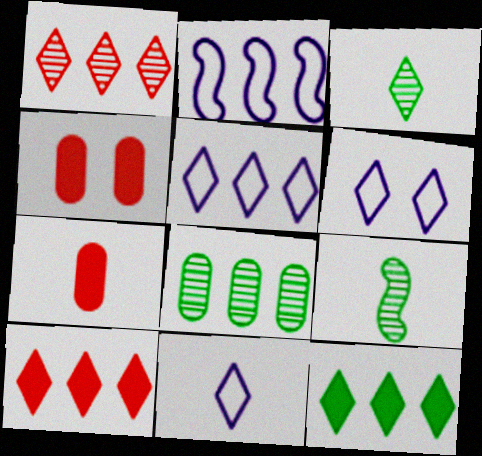[[1, 5, 12], 
[2, 3, 4], 
[2, 8, 10], 
[3, 6, 10], 
[4, 5, 9], 
[5, 6, 11], 
[7, 9, 11]]